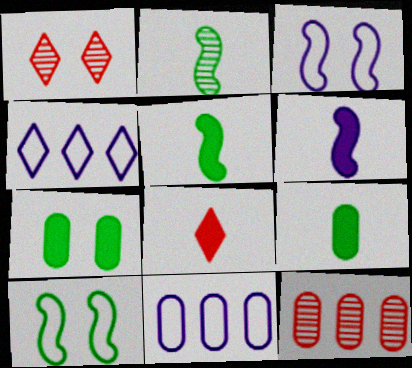[[1, 3, 7], 
[1, 5, 11], 
[6, 8, 9]]